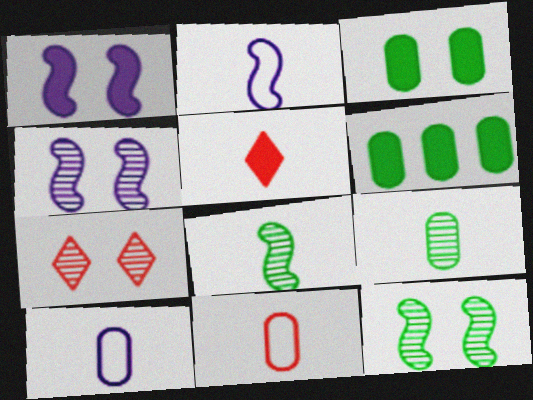[[1, 5, 6], 
[2, 5, 9], 
[2, 6, 7], 
[5, 8, 10]]